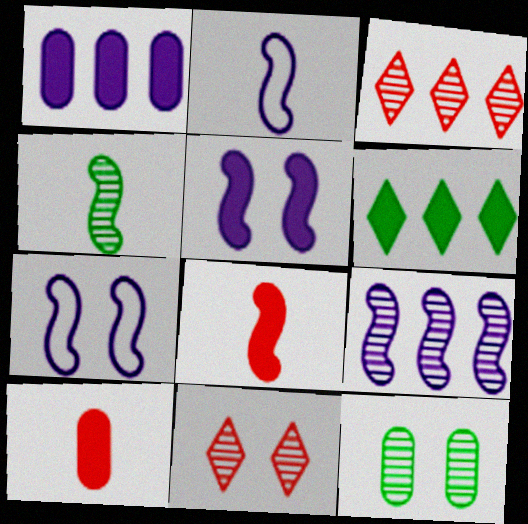[[2, 4, 8], 
[2, 5, 9], 
[5, 6, 10]]